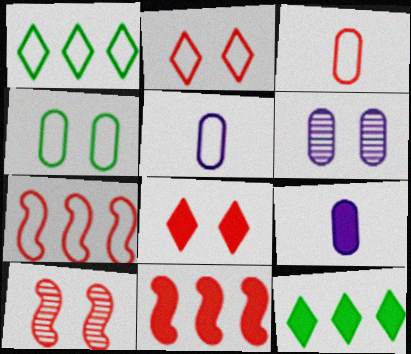[[1, 9, 10], 
[2, 3, 7], 
[5, 10, 12]]